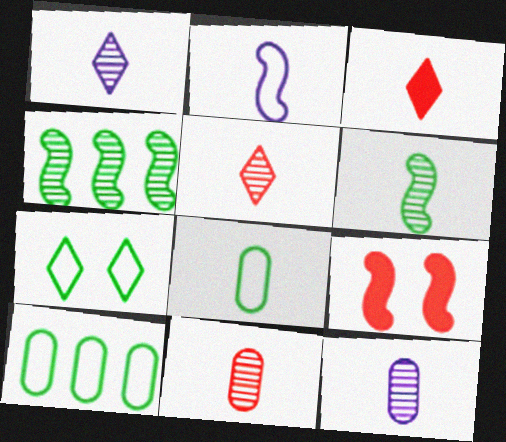[[1, 6, 11], 
[1, 9, 10], 
[2, 4, 9], 
[5, 6, 12]]